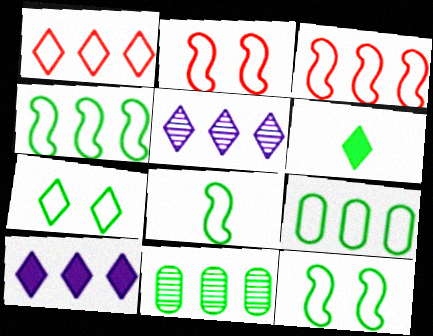[[3, 10, 11], 
[4, 8, 12], 
[6, 11, 12], 
[7, 8, 9]]